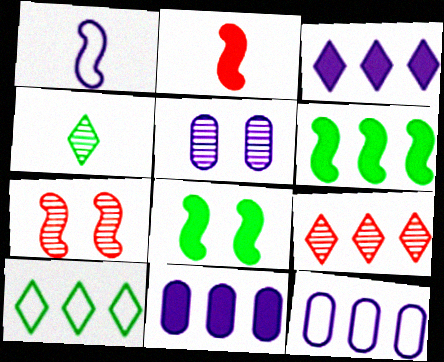[[1, 3, 5], 
[1, 6, 7], 
[2, 5, 10], 
[3, 9, 10], 
[6, 9, 12]]